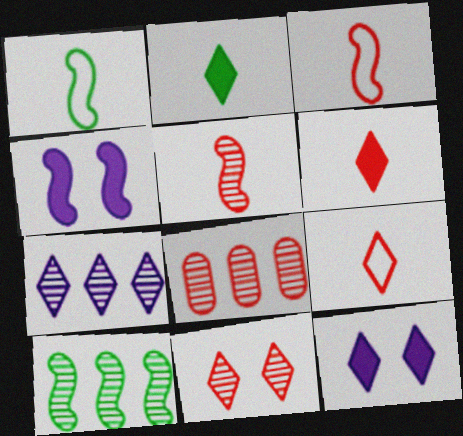[[1, 8, 12], 
[3, 4, 10], 
[5, 8, 11], 
[7, 8, 10]]